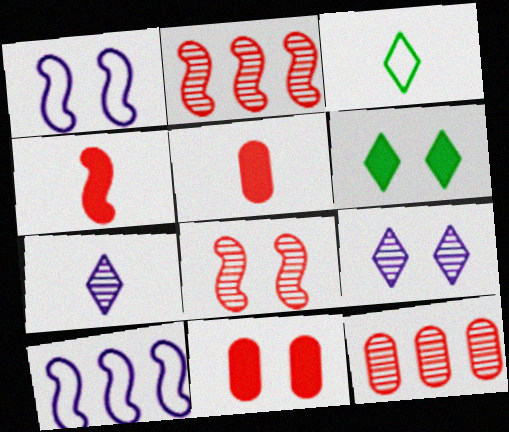[]